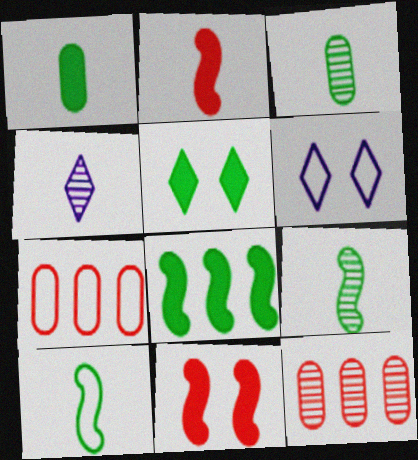[[1, 5, 8], 
[6, 7, 10]]